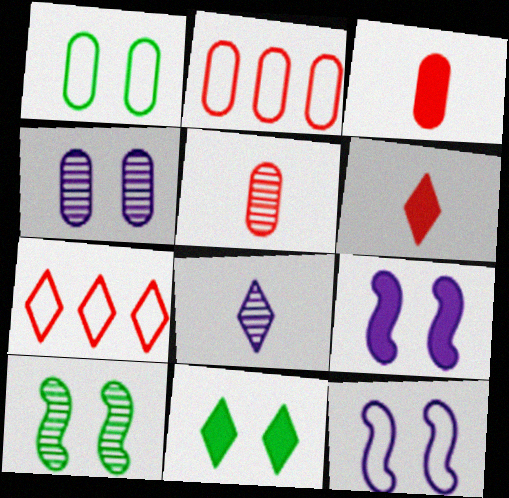[[1, 10, 11], 
[7, 8, 11]]